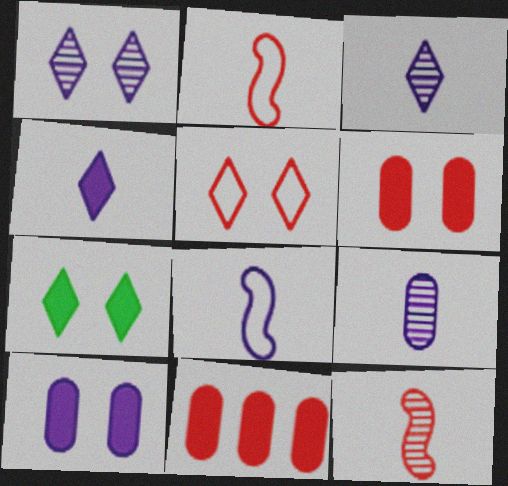[[1, 5, 7], 
[4, 8, 9], 
[5, 11, 12]]